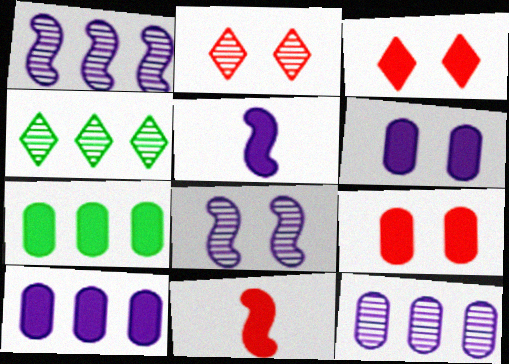[[3, 5, 7]]